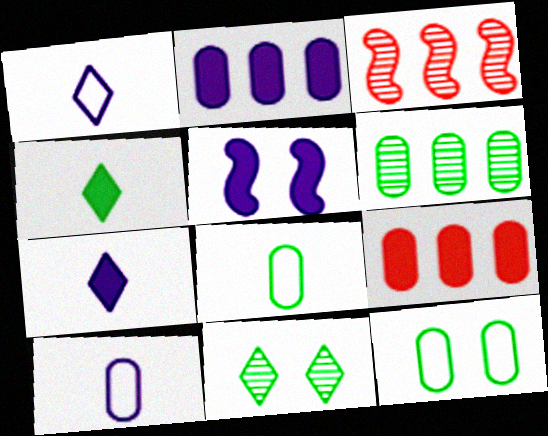[[2, 5, 7], 
[3, 7, 12], 
[4, 5, 9]]